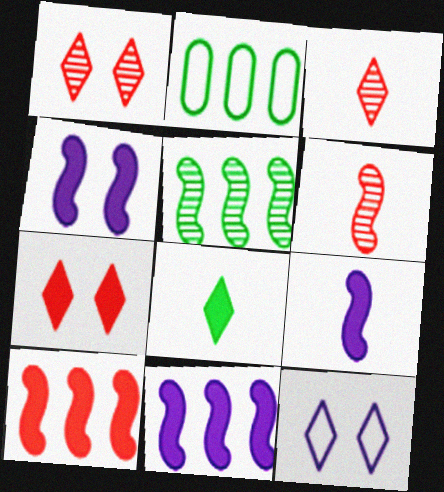[[1, 2, 9], 
[2, 3, 4], 
[4, 9, 11]]